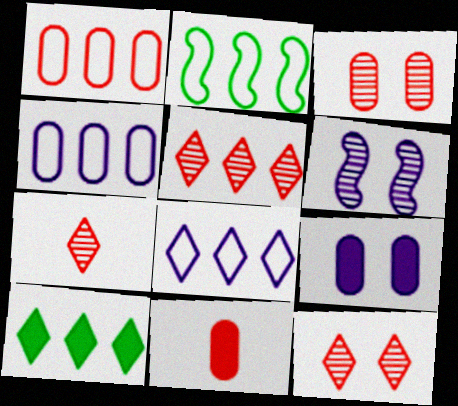[[1, 2, 8], 
[1, 3, 11], 
[2, 7, 9], 
[5, 7, 12], 
[5, 8, 10]]